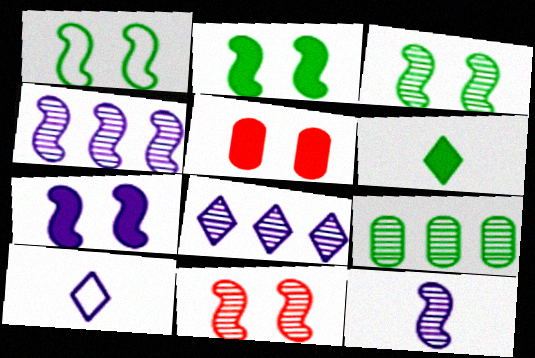[[1, 2, 3], 
[1, 6, 9], 
[1, 7, 11]]